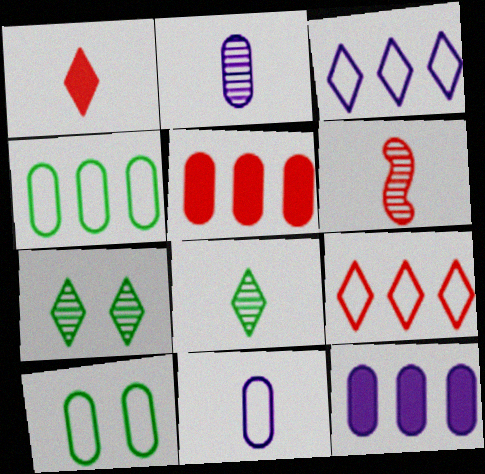[[1, 3, 7], 
[2, 5, 10], 
[2, 6, 8]]